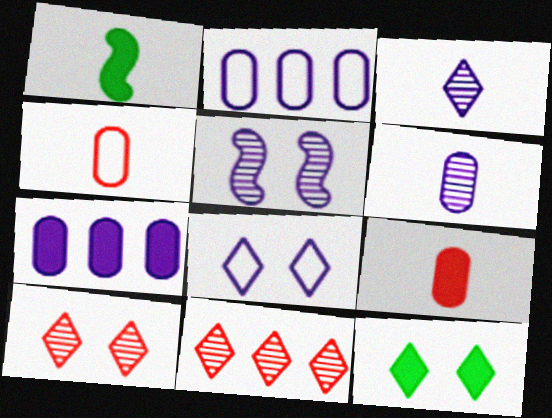[[1, 2, 10], 
[1, 3, 4], 
[8, 10, 12]]